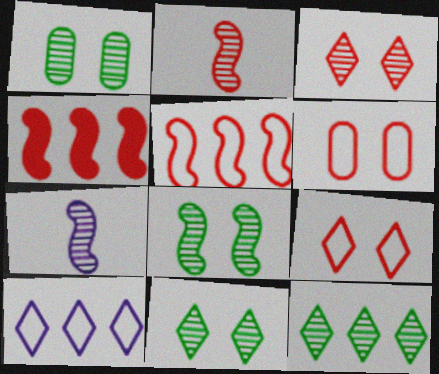[[1, 8, 11]]